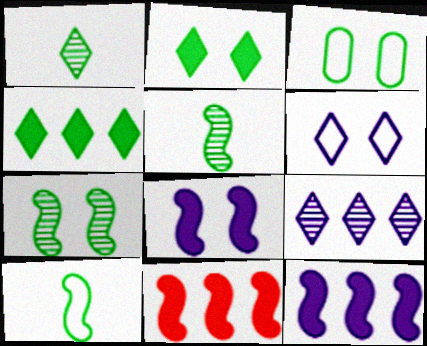[[2, 3, 7], 
[3, 4, 5]]